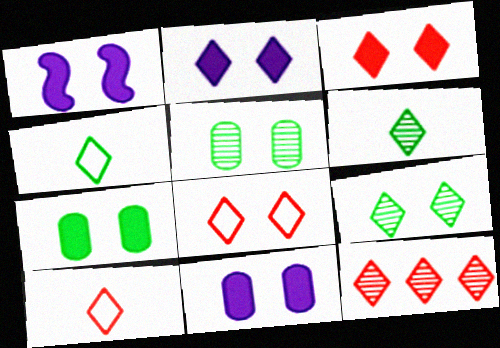[[1, 2, 11], 
[1, 3, 7], 
[1, 5, 8], 
[2, 4, 12], 
[2, 8, 9], 
[3, 10, 12]]